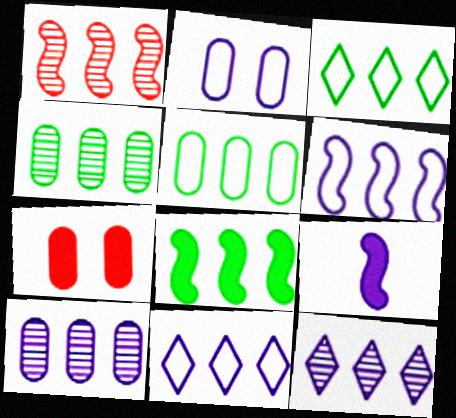[[1, 4, 12], 
[1, 6, 8], 
[2, 9, 12], 
[3, 4, 8]]